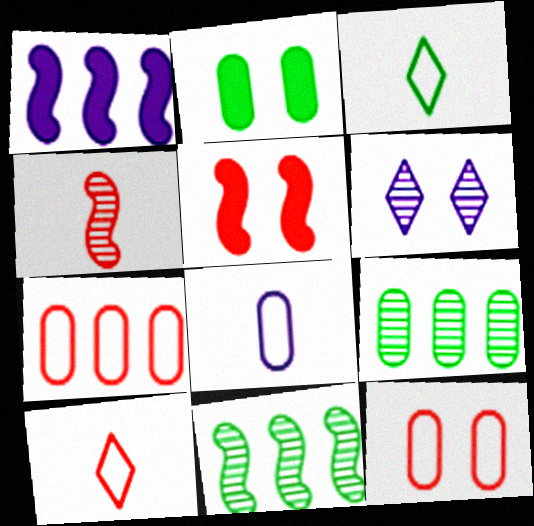[[1, 6, 8], 
[2, 3, 11], 
[4, 6, 9]]